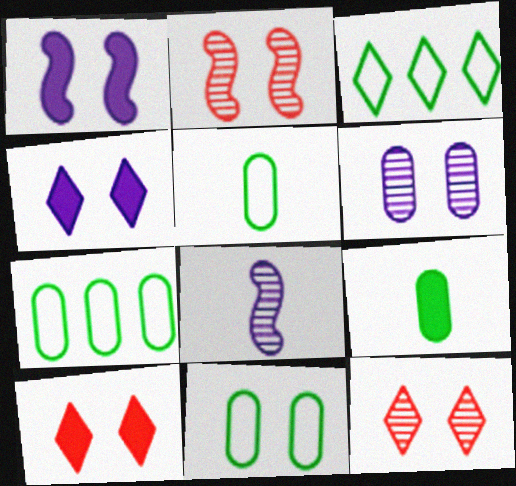[[1, 11, 12], 
[2, 4, 11], 
[5, 7, 11], 
[7, 8, 10]]